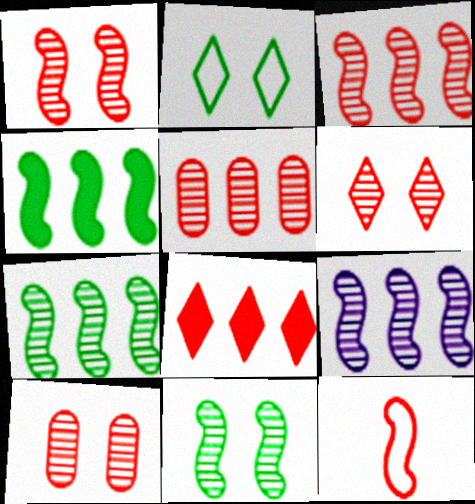[[1, 6, 10], 
[3, 7, 9], 
[8, 10, 12]]